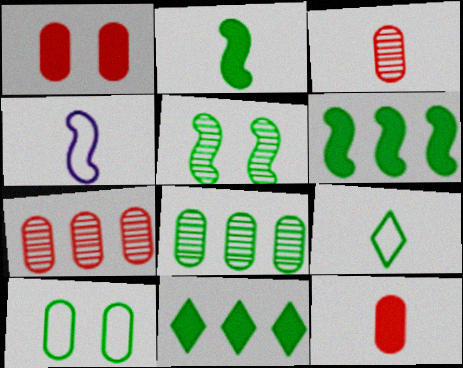[]